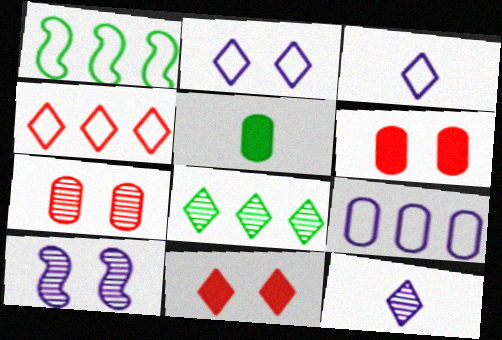[[1, 4, 9], 
[1, 6, 12], 
[3, 8, 11], 
[4, 5, 10], 
[5, 7, 9]]